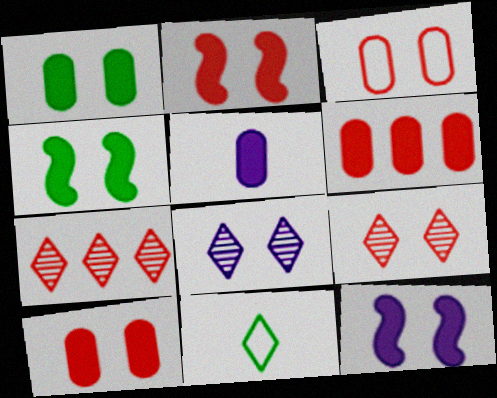[[1, 5, 6], 
[2, 3, 9], 
[2, 4, 12], 
[3, 4, 8]]